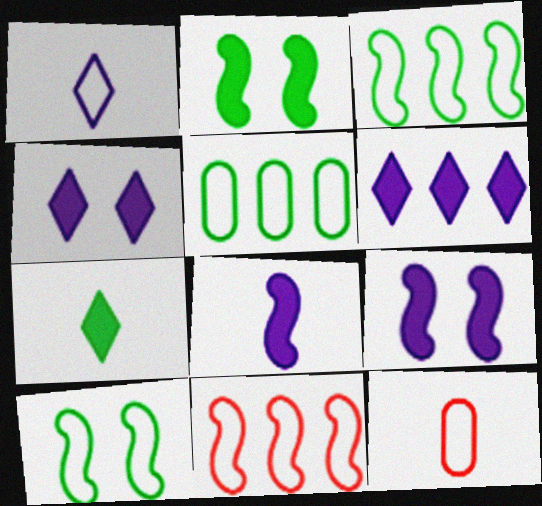[]